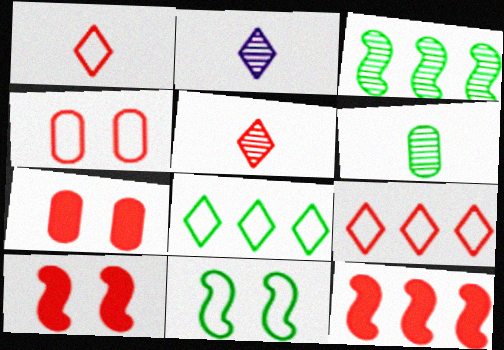[[4, 5, 12]]